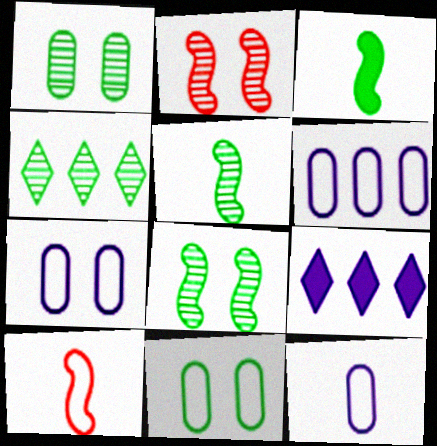[[1, 4, 5], 
[1, 9, 10], 
[3, 4, 11], 
[6, 7, 12]]